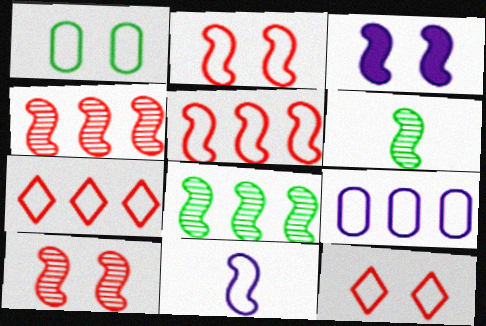[[1, 7, 11], 
[3, 5, 6]]